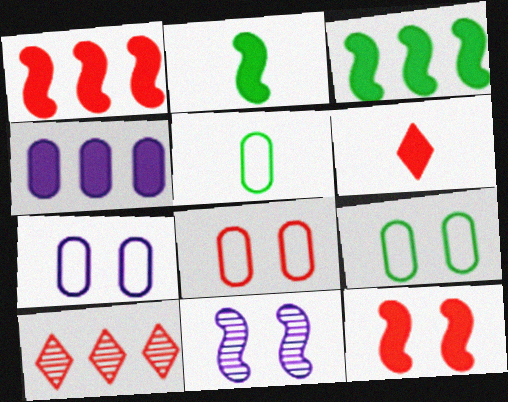[[2, 7, 10], 
[7, 8, 9]]